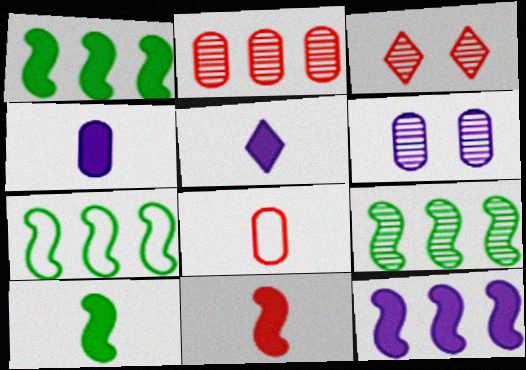[[1, 7, 9], 
[3, 4, 7]]